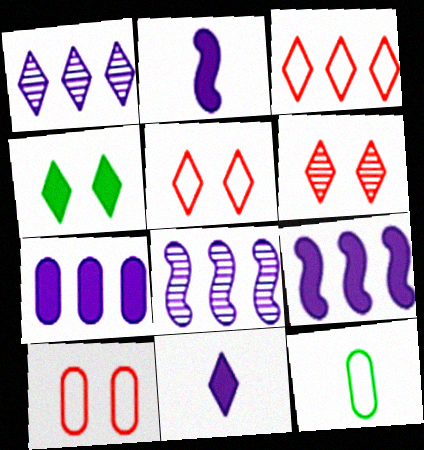[[6, 9, 12]]